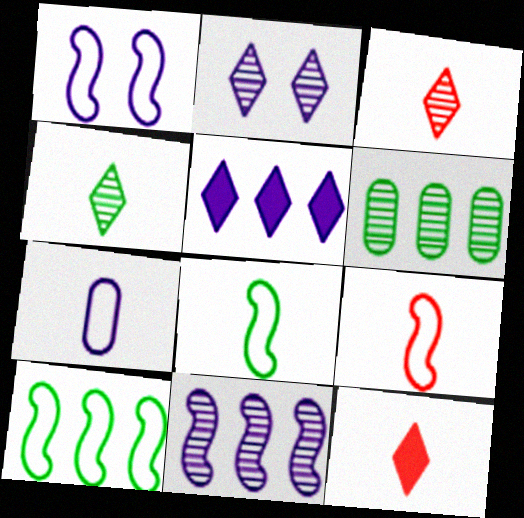[[1, 6, 12], 
[1, 9, 10]]